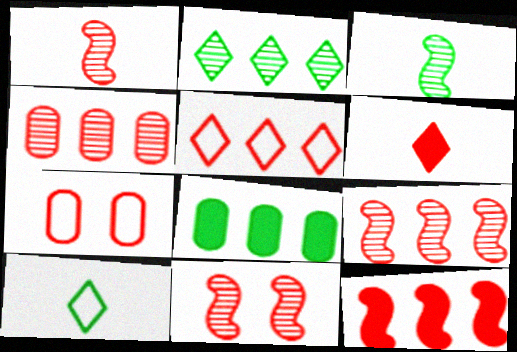[[1, 9, 11], 
[4, 5, 12], 
[6, 7, 9]]